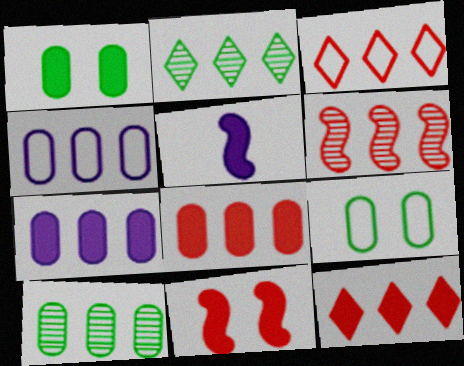[[1, 5, 12], 
[3, 6, 8], 
[4, 8, 10]]